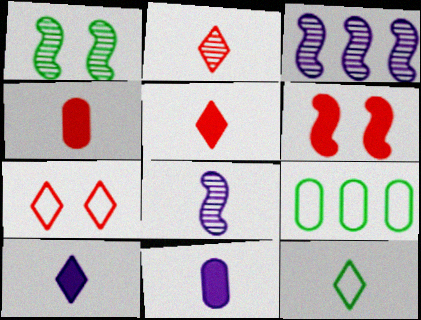[[2, 10, 12], 
[4, 8, 12]]